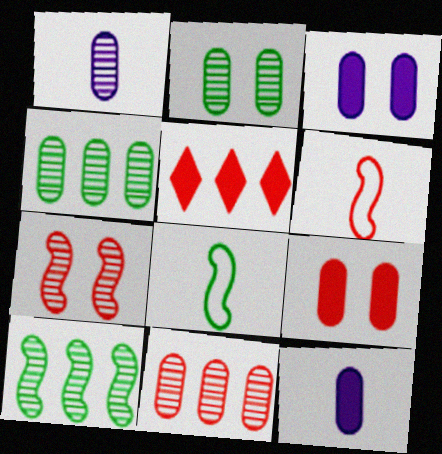[[1, 2, 11]]